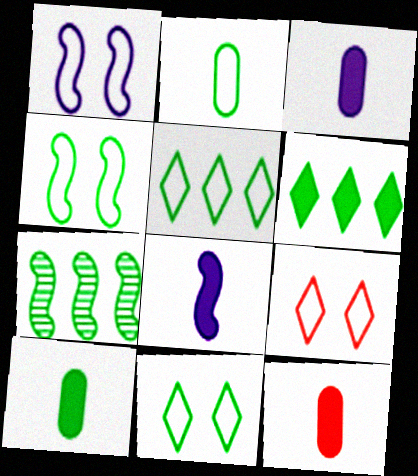[[2, 4, 5], 
[3, 7, 9], 
[3, 10, 12], 
[7, 10, 11]]